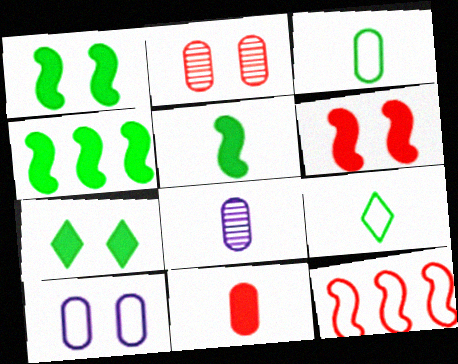[[1, 4, 5], 
[3, 8, 11], 
[7, 8, 12], 
[9, 10, 12]]